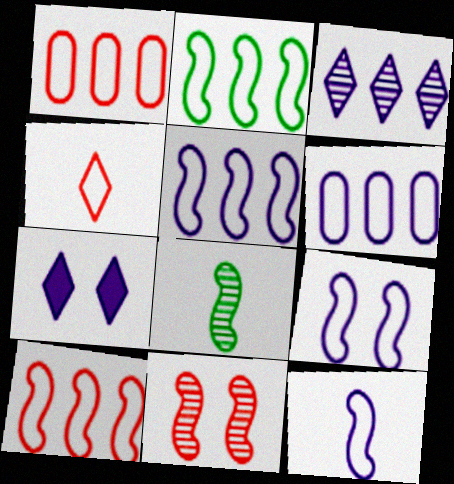[[1, 7, 8], 
[2, 5, 10], 
[5, 9, 12]]